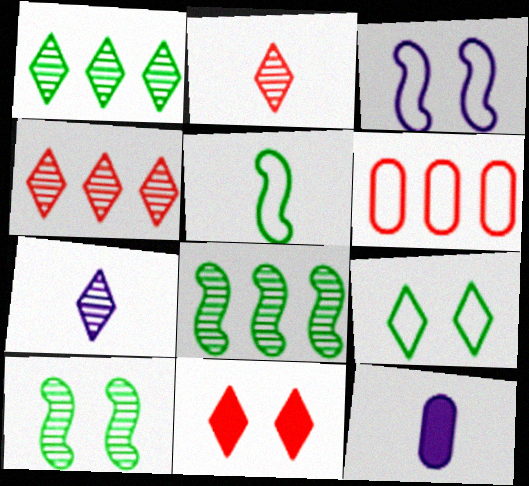[[2, 5, 12]]